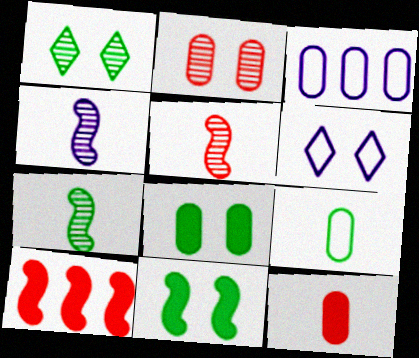[[2, 6, 11], 
[4, 5, 7]]